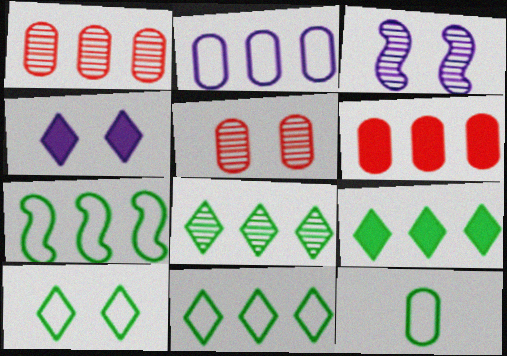[[7, 10, 12], 
[8, 9, 11]]